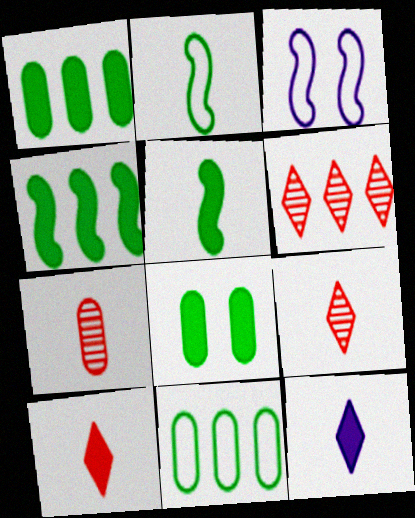[[1, 3, 9], 
[2, 7, 12]]